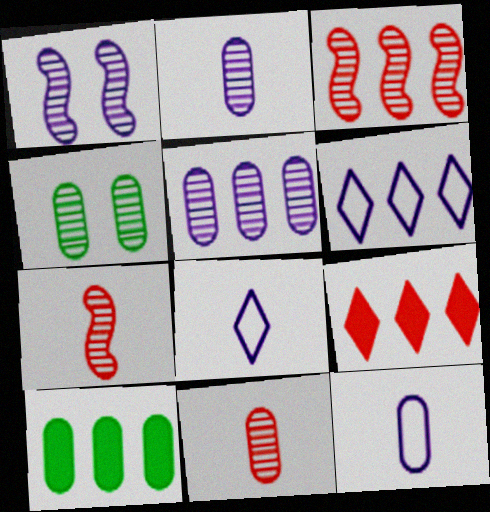[[3, 6, 10], 
[4, 5, 11]]